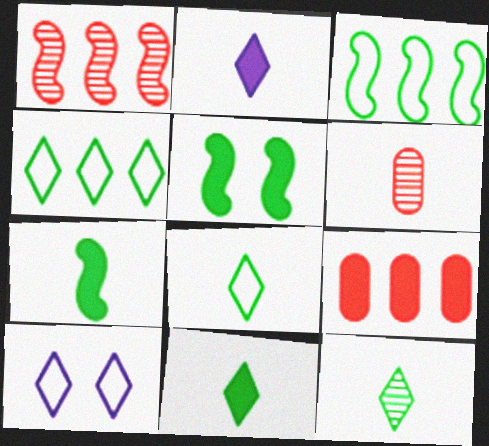[[2, 5, 9], 
[8, 11, 12]]